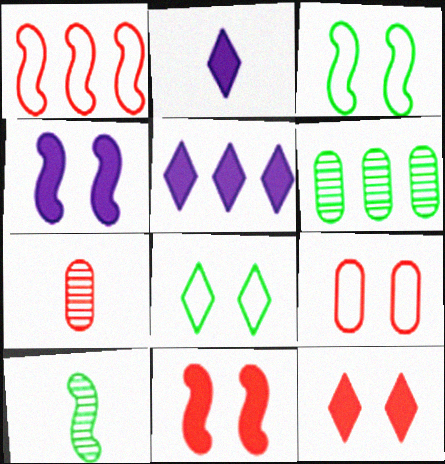[[1, 4, 10], 
[1, 5, 6], 
[1, 7, 12], 
[3, 5, 7], 
[5, 9, 10]]